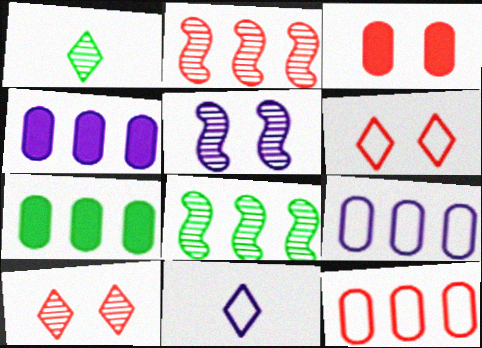[[3, 8, 11], 
[4, 5, 11]]